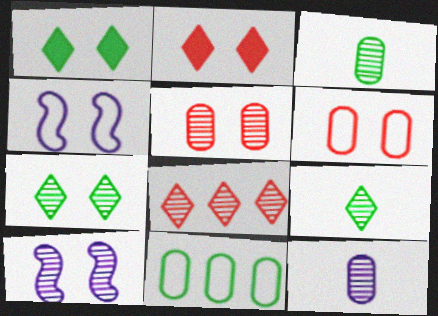[[1, 4, 5], 
[1, 6, 10], 
[3, 8, 10], 
[5, 7, 10]]